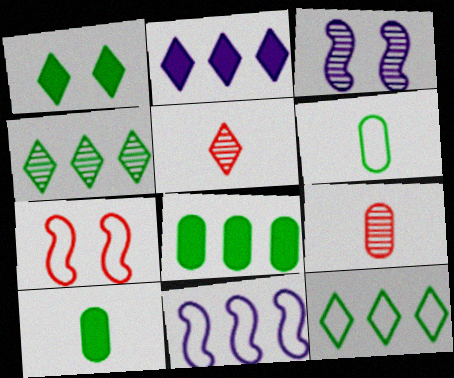[[1, 9, 11], 
[3, 4, 9]]